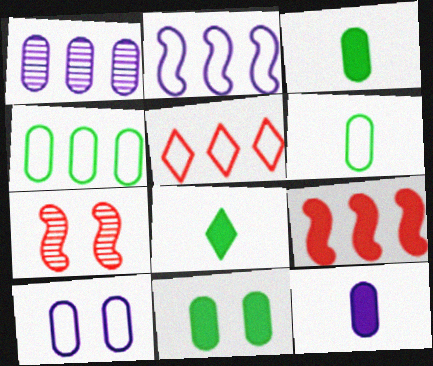[[1, 10, 12], 
[2, 4, 5]]